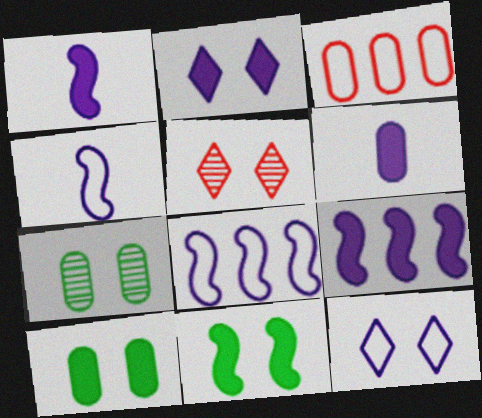[[2, 6, 9], 
[3, 6, 7]]